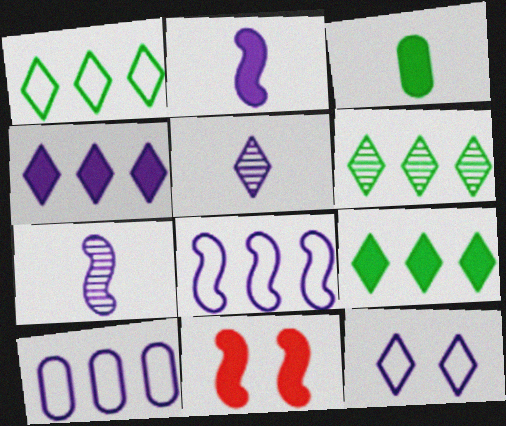[[1, 6, 9], 
[3, 4, 11], 
[4, 5, 12]]